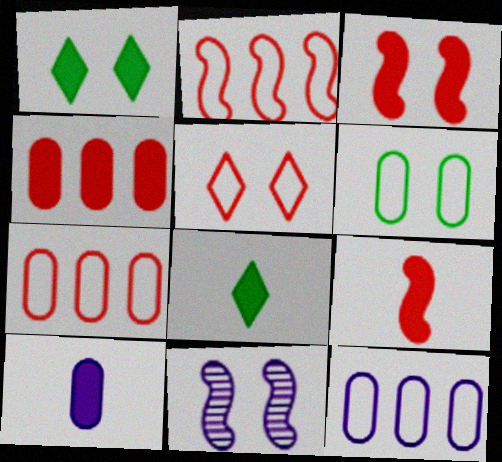[[7, 8, 11], 
[8, 9, 10]]